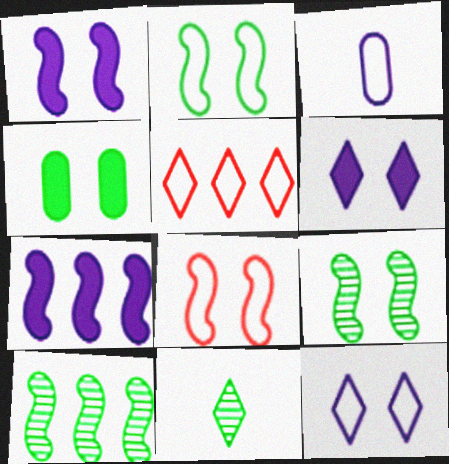[[1, 8, 9], 
[2, 3, 5], 
[5, 6, 11]]